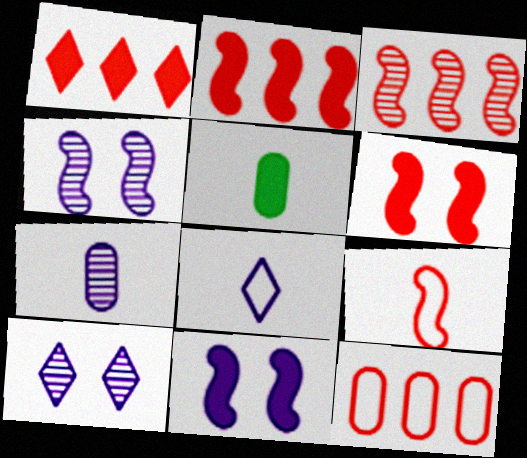[[1, 3, 12], 
[1, 5, 11], 
[3, 6, 9]]